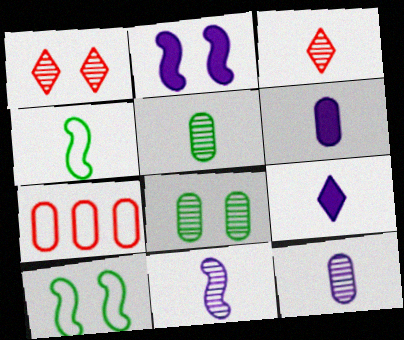[[3, 4, 6], 
[3, 5, 11], 
[6, 7, 8]]